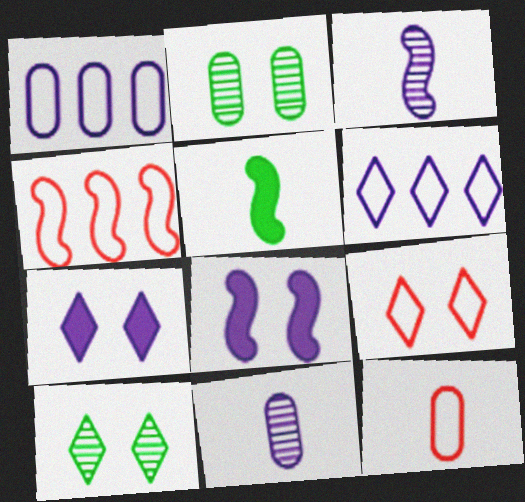[[1, 3, 7], 
[2, 8, 9], 
[4, 9, 12], 
[6, 8, 11], 
[7, 9, 10]]